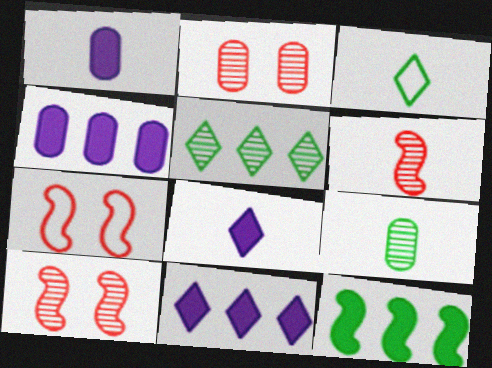[[1, 3, 6], 
[1, 5, 7], 
[3, 4, 10], 
[7, 9, 11]]